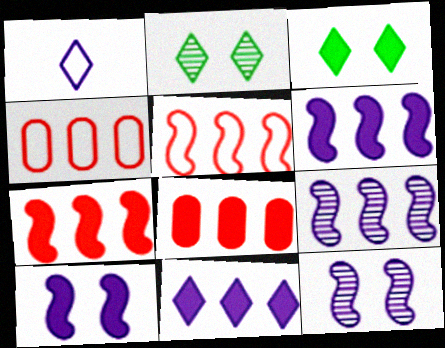[]